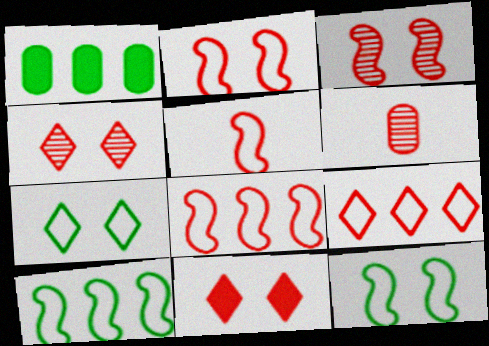[[2, 5, 8], 
[6, 8, 11]]